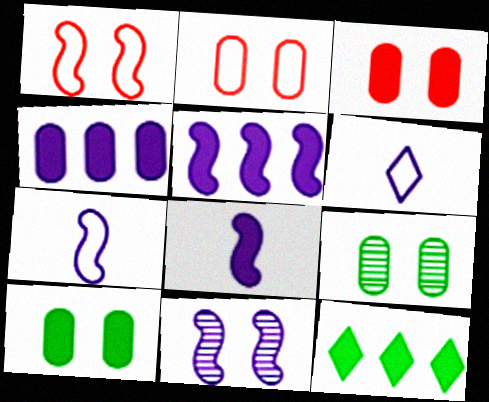[[3, 8, 12], 
[4, 6, 11], 
[5, 7, 11]]